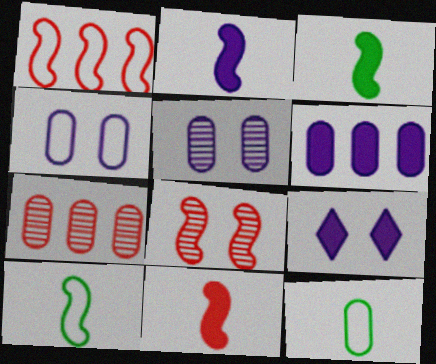[[1, 8, 11], 
[2, 3, 11], 
[2, 6, 9], 
[7, 9, 10]]